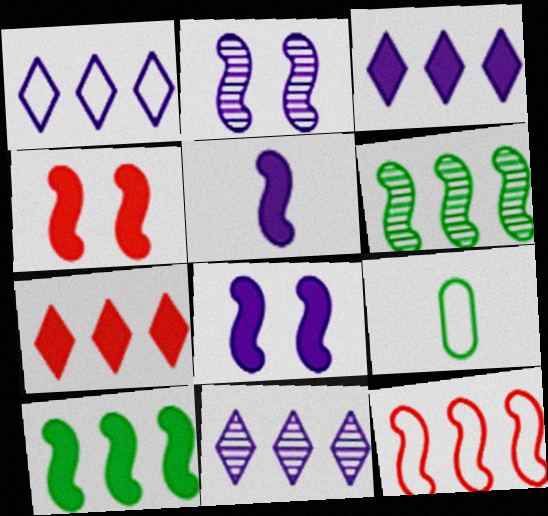[[1, 3, 11], 
[2, 7, 9], 
[4, 5, 10], 
[4, 9, 11]]